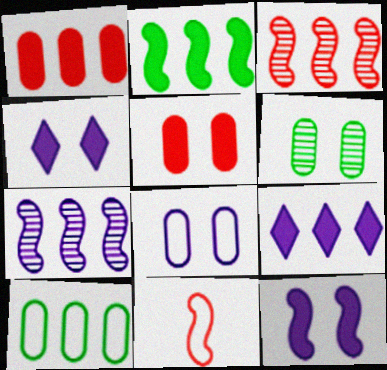[[1, 2, 9], 
[3, 9, 10], 
[5, 6, 8], 
[6, 9, 11]]